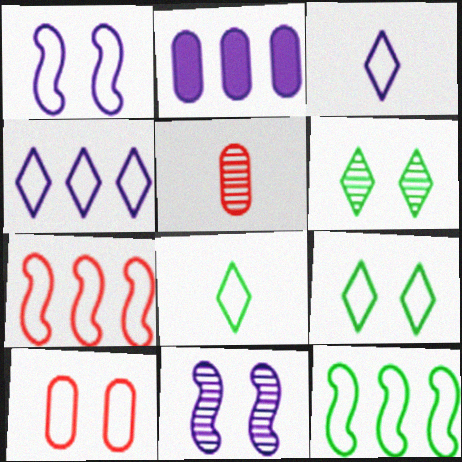[[1, 9, 10], 
[2, 3, 11], 
[3, 10, 12]]